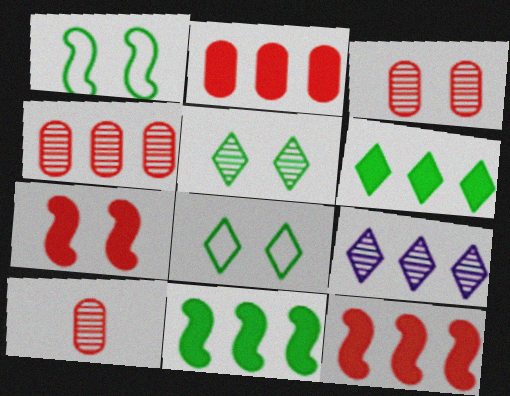[[3, 4, 10]]